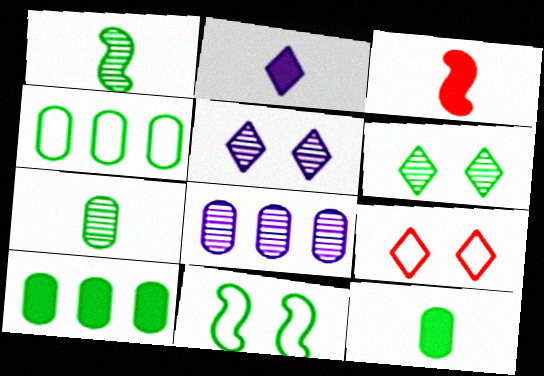[[2, 3, 12], 
[3, 4, 5]]